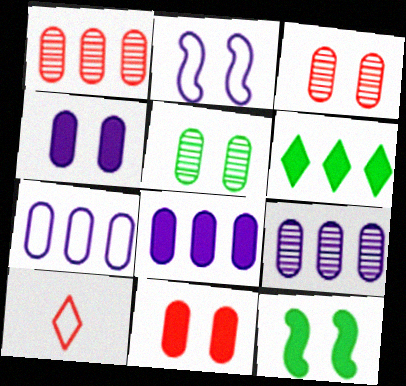[[7, 8, 9], 
[9, 10, 12]]